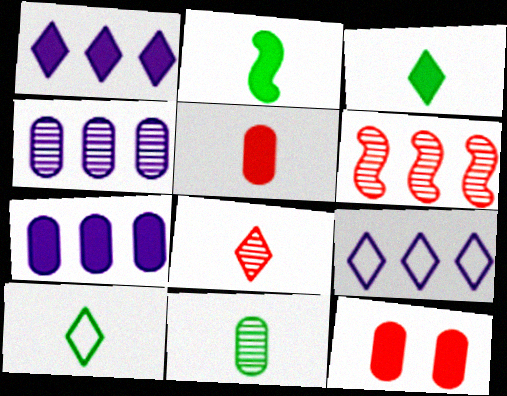[[1, 2, 12], 
[2, 10, 11]]